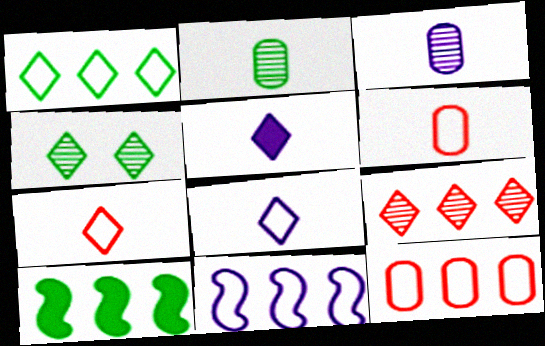[[1, 11, 12]]